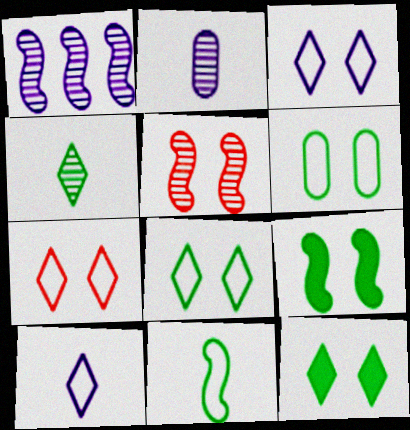[[3, 7, 8]]